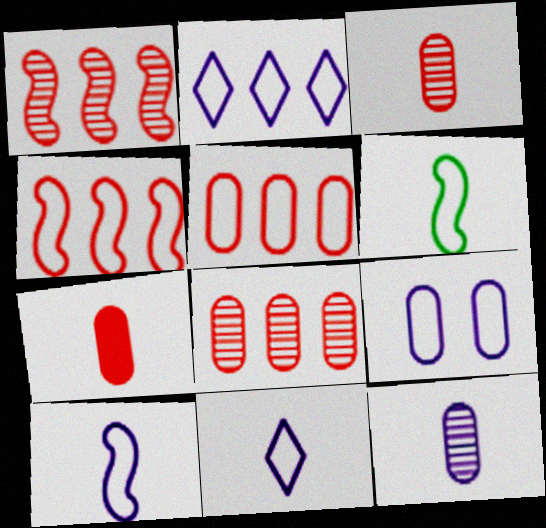[[2, 9, 10]]